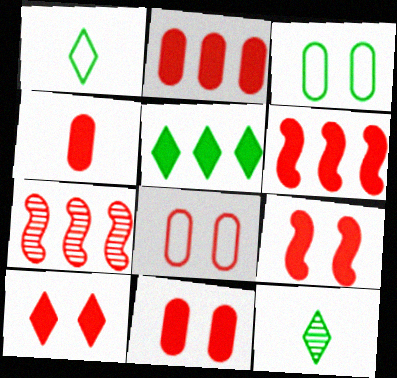[[2, 4, 11], 
[4, 6, 10], 
[9, 10, 11]]